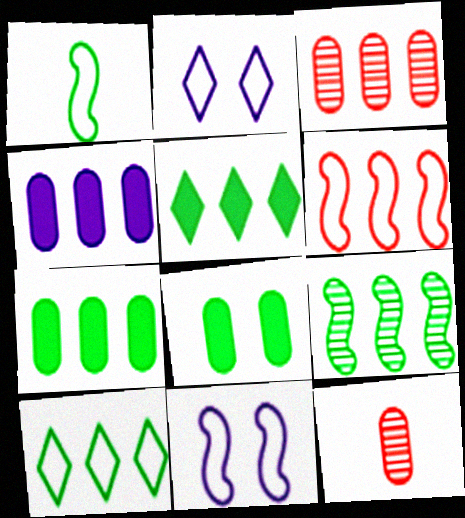[[1, 6, 11], 
[5, 11, 12], 
[7, 9, 10]]